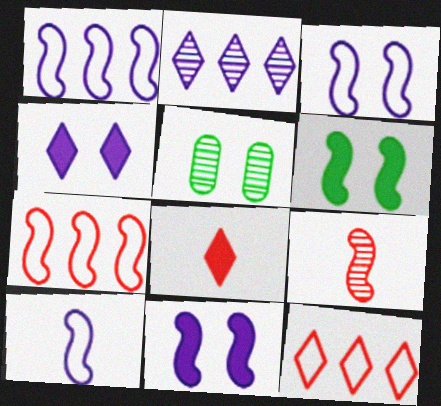[[1, 3, 10], 
[1, 5, 8], 
[1, 6, 9], 
[2, 5, 9]]